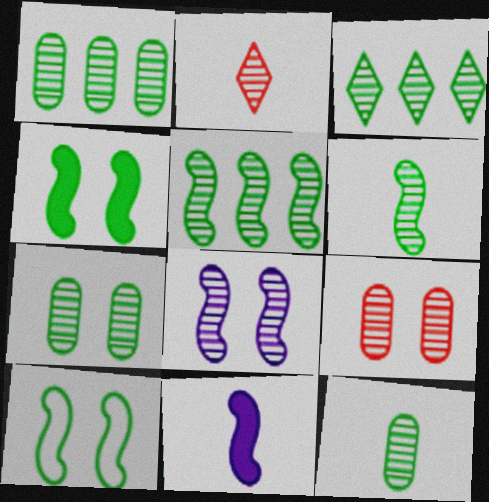[[1, 2, 8], 
[1, 3, 5], 
[1, 7, 12], 
[3, 6, 7]]